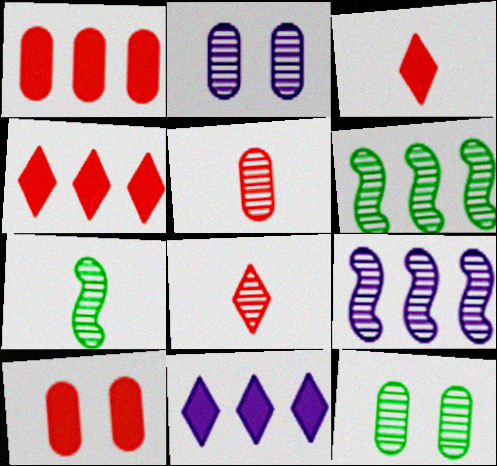[[2, 6, 8], 
[8, 9, 12]]